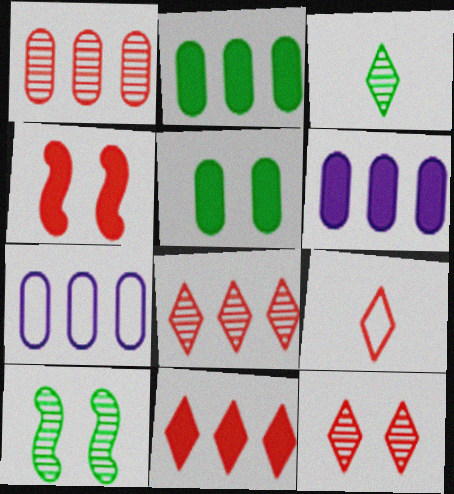[[1, 2, 7], 
[1, 4, 9], 
[3, 4, 7], 
[6, 9, 10], 
[9, 11, 12]]